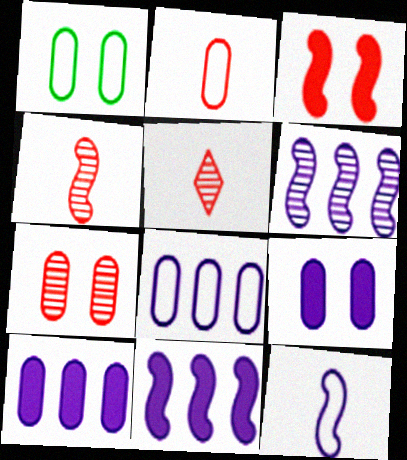[[1, 2, 8], 
[1, 5, 11], 
[1, 7, 9]]